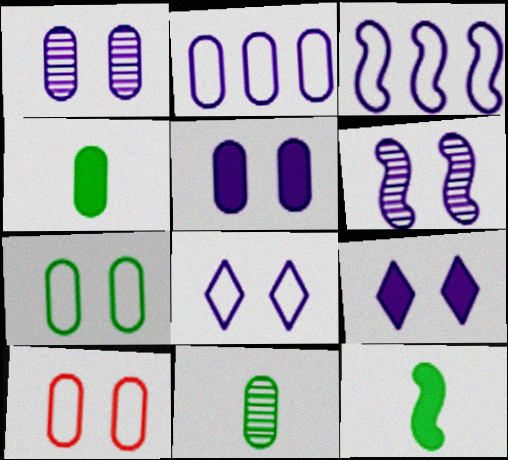[[5, 6, 8]]